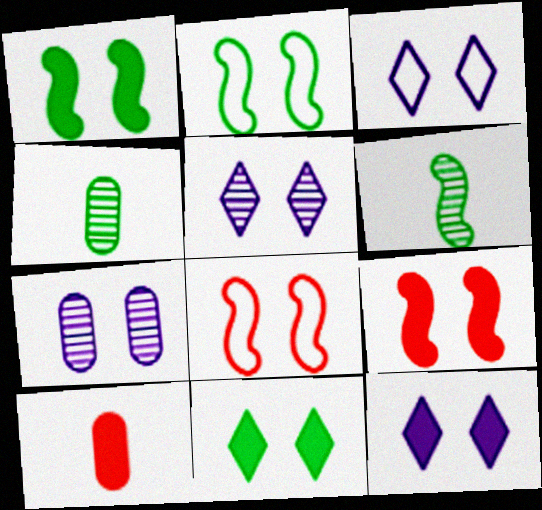[[3, 5, 12], 
[7, 8, 11]]